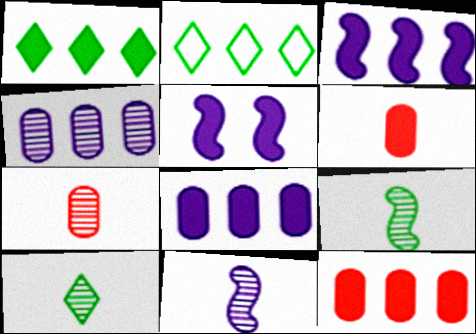[[1, 3, 12], 
[1, 5, 6], 
[2, 5, 7], 
[7, 10, 11]]